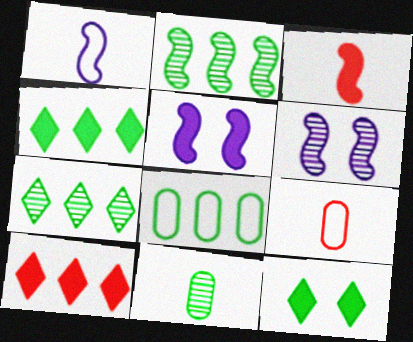[[2, 4, 8], 
[4, 6, 9], 
[5, 7, 9]]